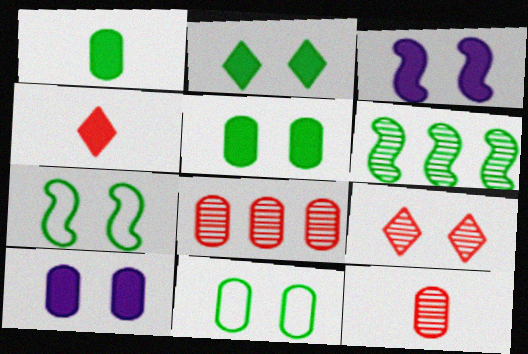[[3, 9, 11], 
[7, 9, 10]]